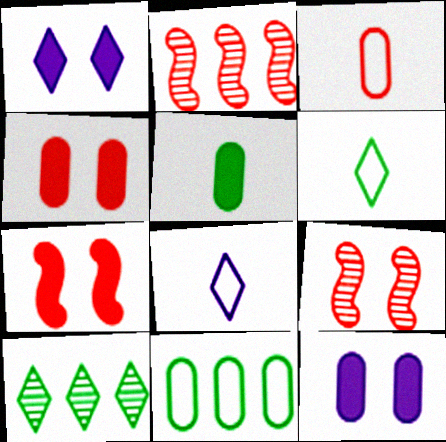[[2, 6, 12]]